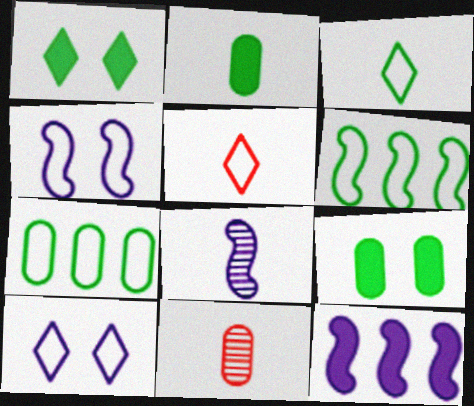[[2, 5, 8], 
[4, 5, 7], 
[4, 8, 12]]